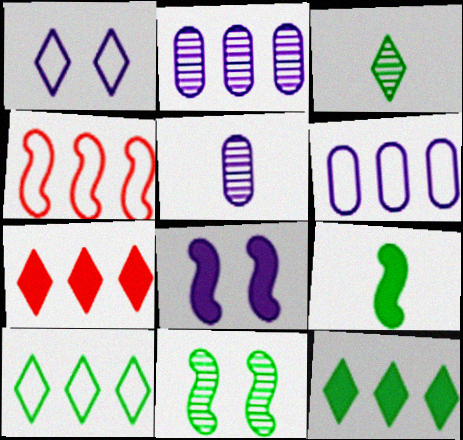[[1, 3, 7], 
[2, 4, 12], 
[4, 6, 10]]